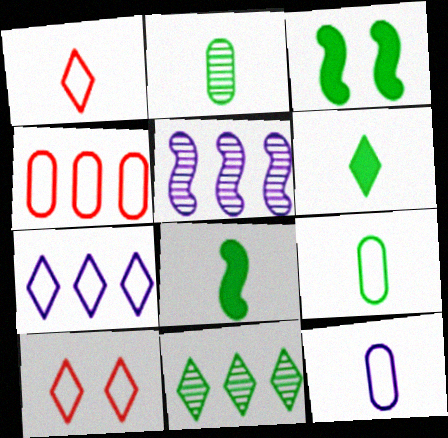[[3, 9, 11]]